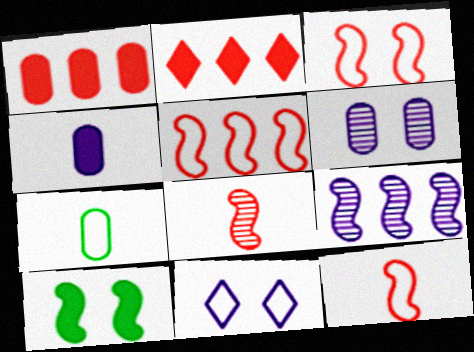[[1, 6, 7], 
[2, 4, 10], 
[3, 5, 12], 
[4, 9, 11], 
[5, 7, 11], 
[9, 10, 12]]